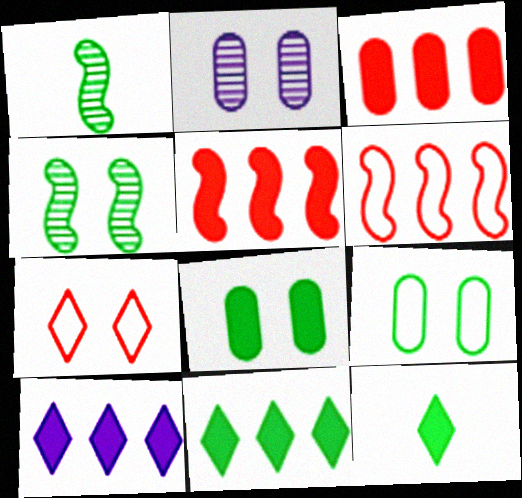[[1, 9, 11], 
[2, 6, 12]]